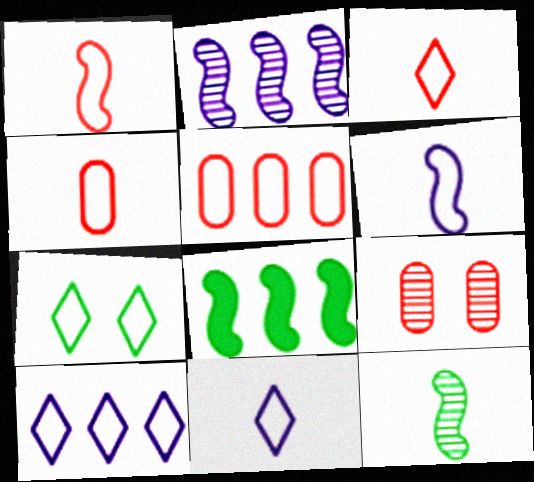[[1, 3, 4], 
[3, 7, 10], 
[5, 6, 7], 
[8, 9, 11]]